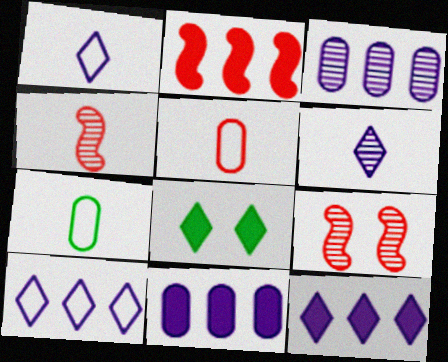[[7, 9, 12]]